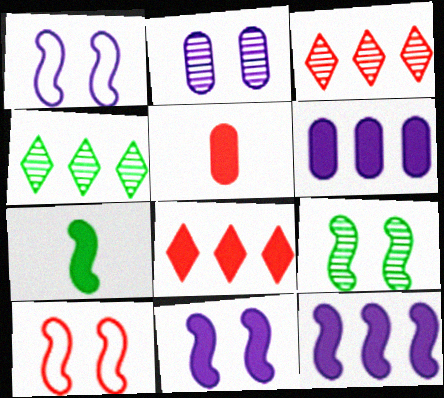[[1, 4, 5], 
[3, 5, 10], 
[9, 10, 11]]